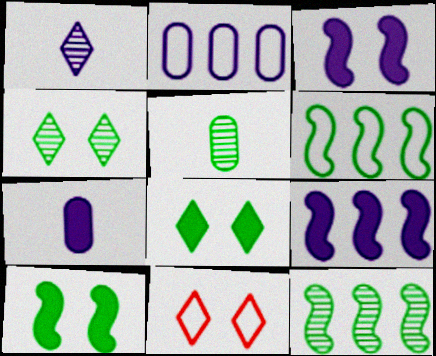[[1, 2, 3], 
[4, 5, 12], 
[5, 6, 8], 
[5, 9, 11], 
[7, 11, 12]]